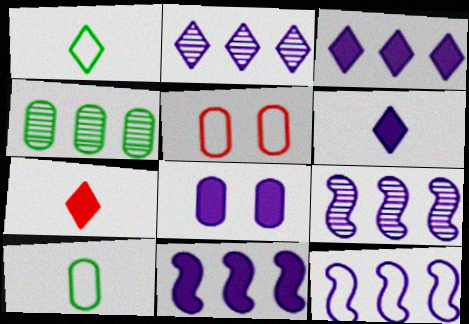[[1, 5, 12], 
[6, 8, 11], 
[9, 11, 12]]